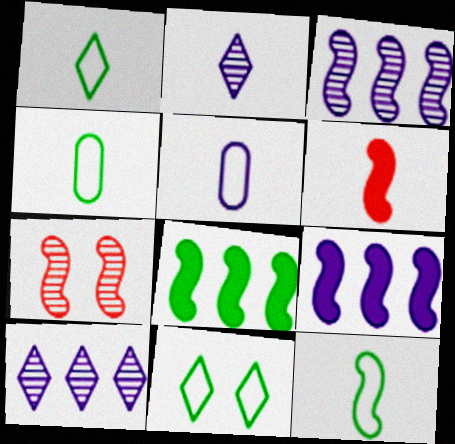[[1, 4, 12], 
[2, 4, 6], 
[7, 9, 12]]